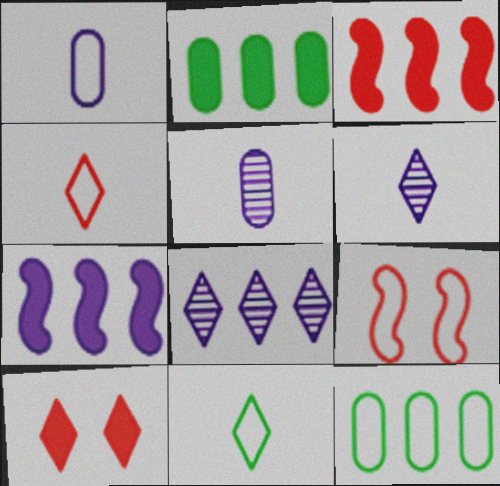[[2, 6, 9], 
[3, 8, 12], 
[8, 10, 11]]